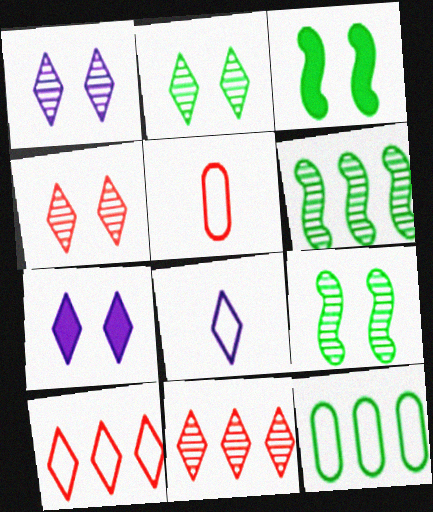[[1, 2, 4], 
[5, 6, 7]]